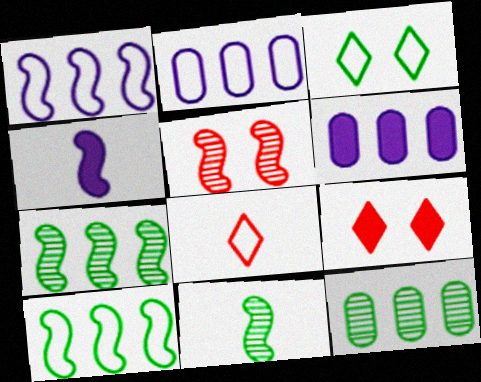[[2, 9, 11], 
[4, 5, 10]]